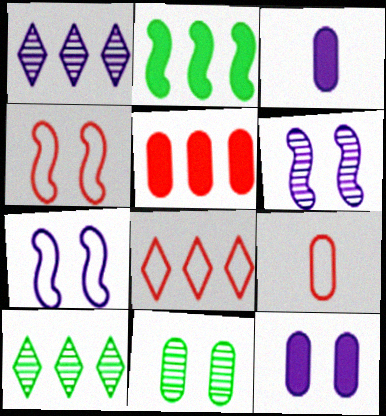[[1, 3, 7], 
[3, 4, 10], 
[4, 8, 9]]